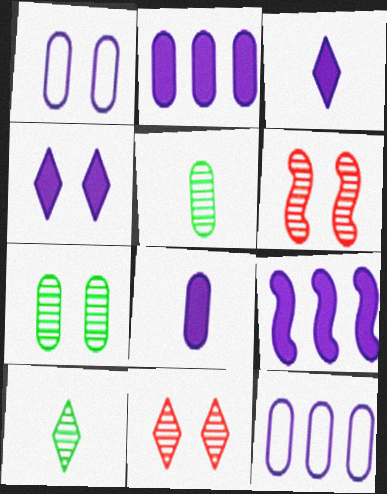[[4, 8, 9]]